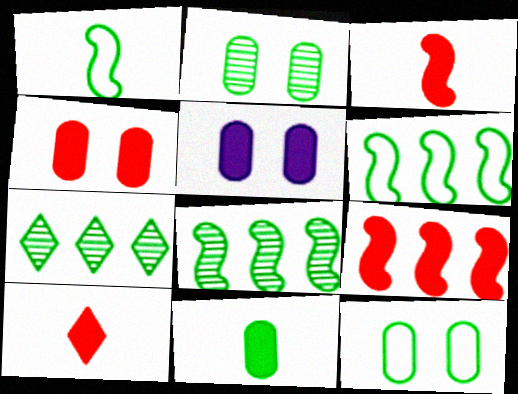[[4, 9, 10]]